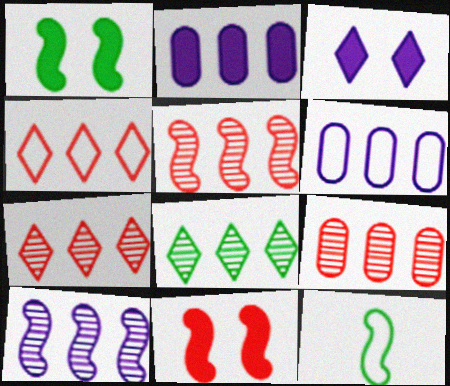[[3, 9, 12], 
[5, 7, 9], 
[8, 9, 10], 
[10, 11, 12]]